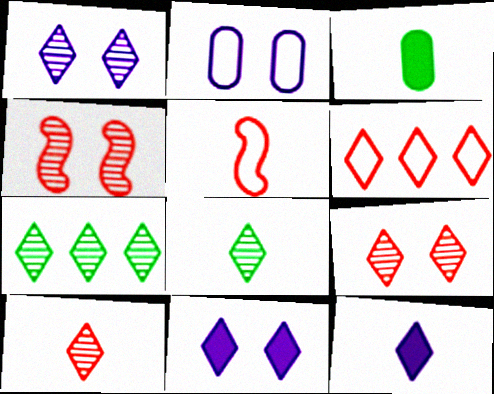[[1, 7, 10], 
[6, 8, 11]]